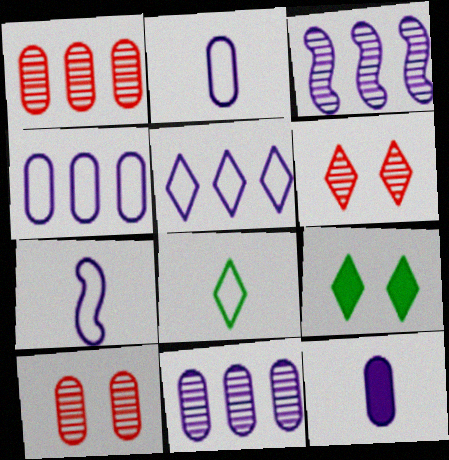[[1, 7, 9]]